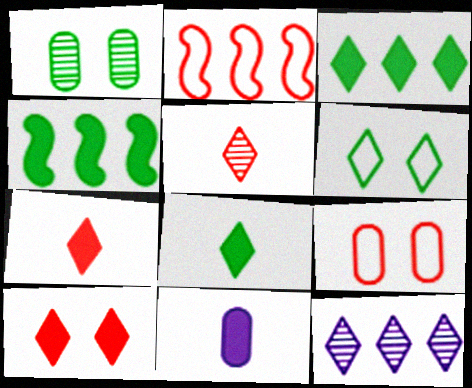[[4, 10, 11], 
[6, 7, 12]]